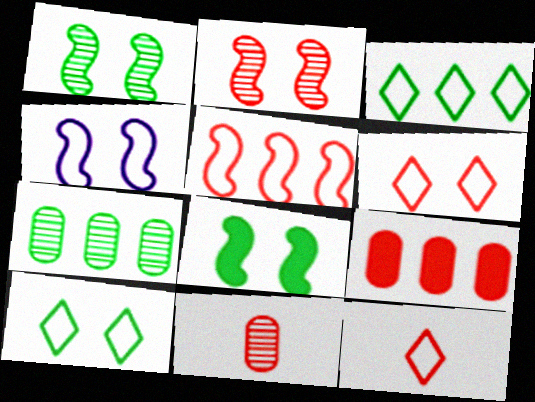[[2, 4, 8], 
[2, 9, 12]]